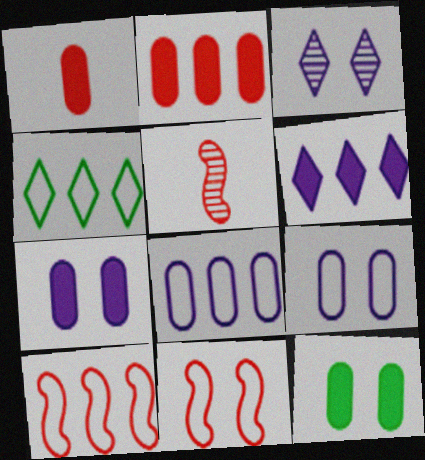[[3, 11, 12], 
[4, 5, 7], 
[4, 8, 10]]